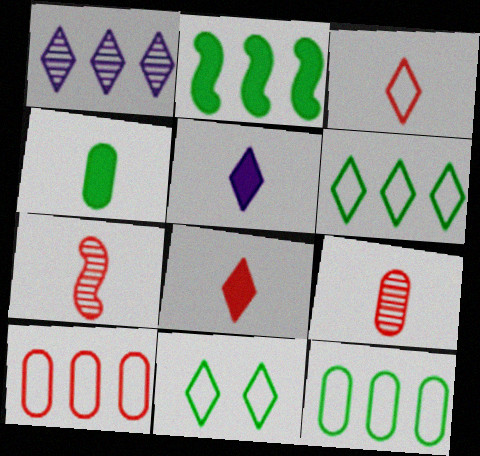[[1, 2, 10], 
[1, 8, 11]]